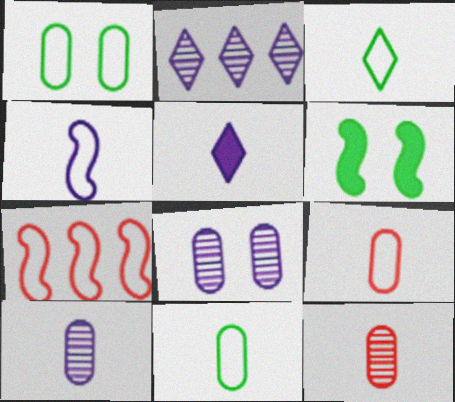[[2, 6, 9], 
[3, 4, 9], 
[4, 5, 10]]